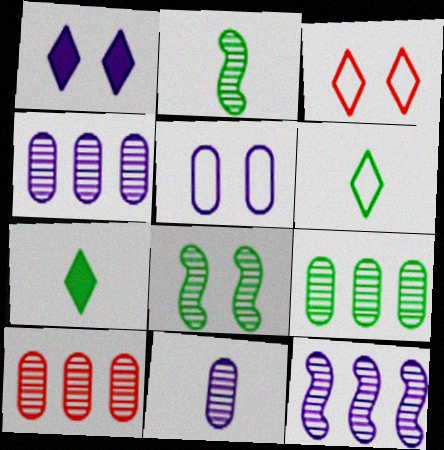[[4, 9, 10]]